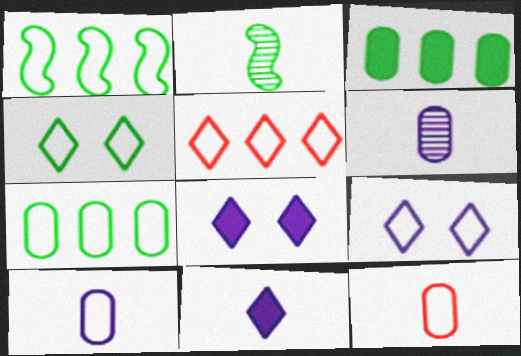[[1, 9, 12], 
[2, 3, 4], 
[2, 11, 12]]